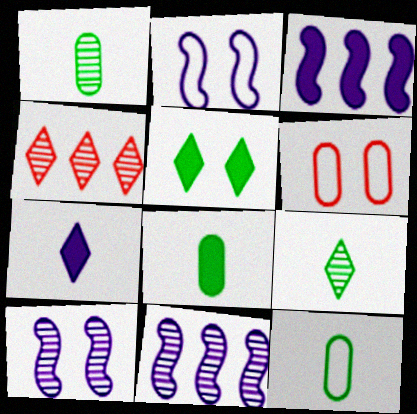[[1, 4, 10], 
[1, 8, 12], 
[2, 4, 8], 
[3, 6, 9], 
[5, 6, 10]]